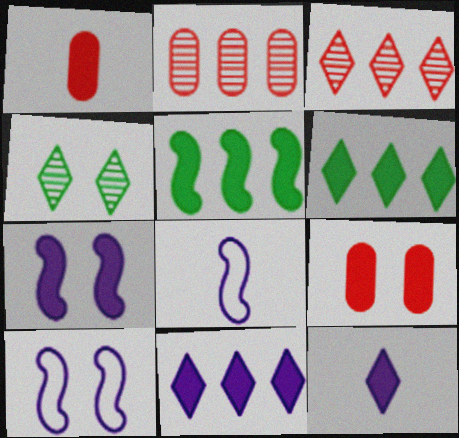[[1, 6, 7], 
[4, 9, 10], 
[5, 9, 12]]